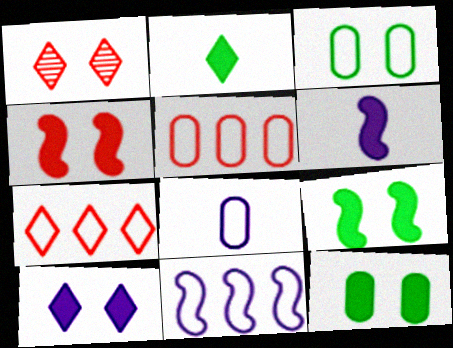[[3, 5, 8], 
[4, 10, 12]]